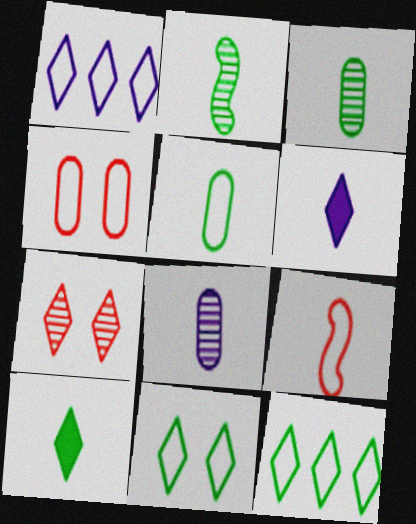[[1, 7, 10], 
[2, 5, 10], 
[3, 6, 9], 
[6, 7, 12], 
[8, 9, 10]]